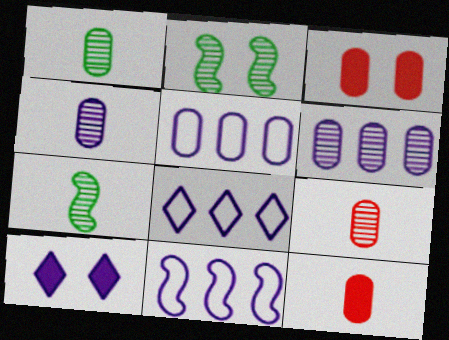[[1, 3, 5], 
[1, 4, 9], 
[2, 8, 12], 
[3, 7, 8], 
[4, 10, 11], 
[5, 8, 11]]